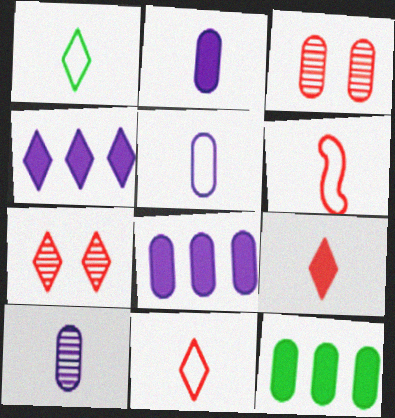[[1, 4, 7], 
[1, 5, 6], 
[2, 5, 10], 
[3, 5, 12]]